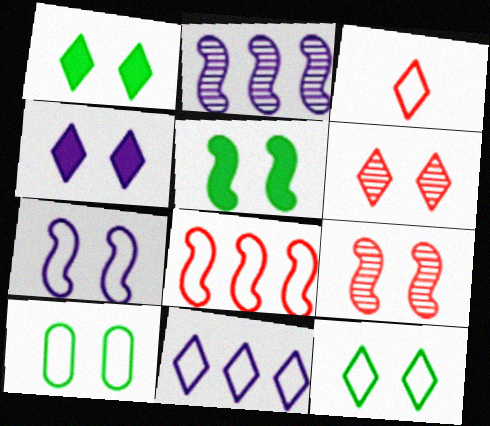[[3, 11, 12], 
[4, 6, 12], 
[4, 9, 10], 
[5, 7, 9]]